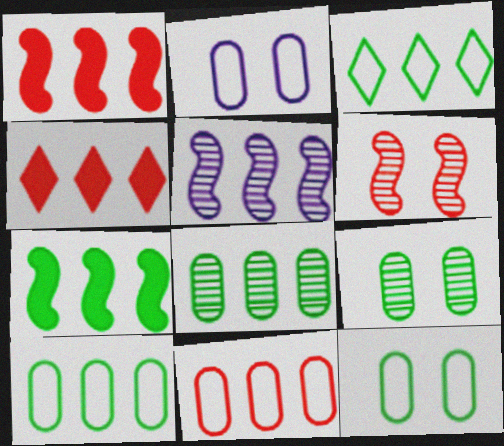[[3, 7, 8], 
[4, 5, 10]]